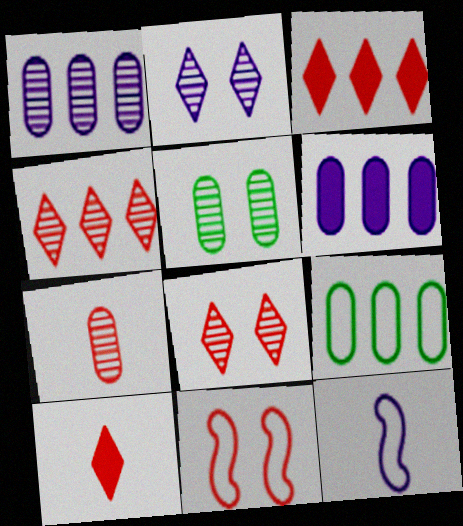[[1, 5, 7], 
[2, 6, 12], 
[3, 5, 12], 
[3, 7, 11]]